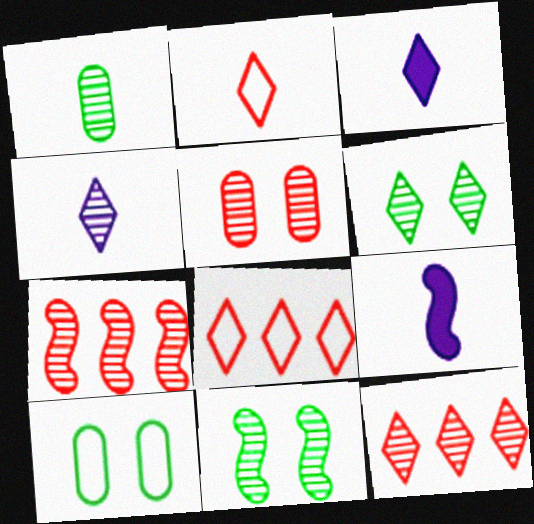[[1, 2, 9], 
[3, 6, 8], 
[3, 7, 10], 
[4, 6, 12], 
[9, 10, 12]]